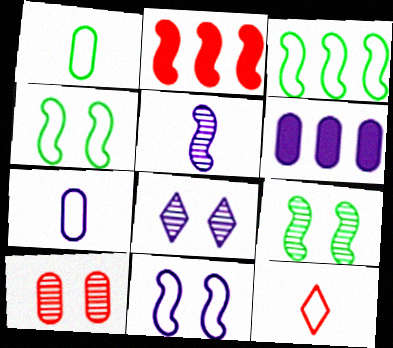[[1, 2, 8], 
[1, 6, 10], 
[2, 4, 5], 
[2, 10, 12], 
[6, 9, 12], 
[8, 9, 10]]